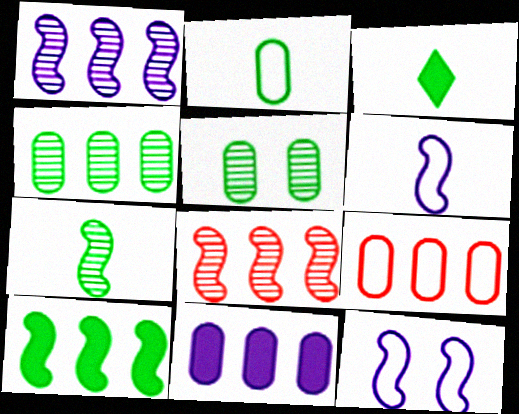[[2, 3, 7], 
[4, 9, 11]]